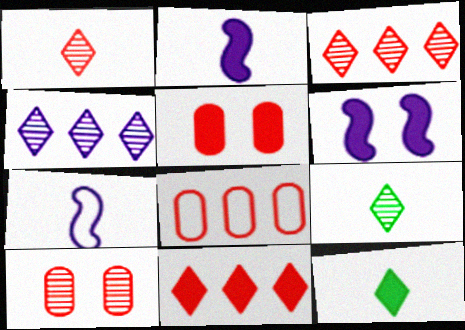[[6, 8, 9]]